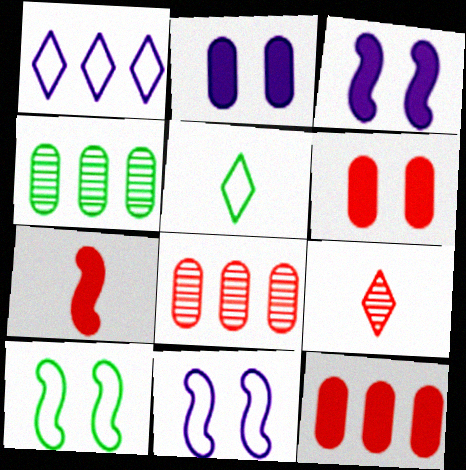[[3, 5, 8]]